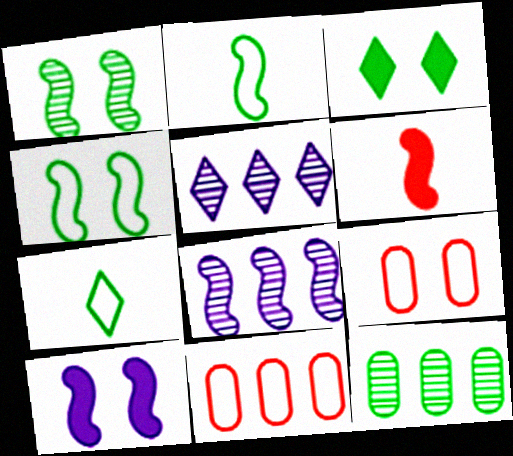[[2, 3, 12], 
[4, 6, 8]]